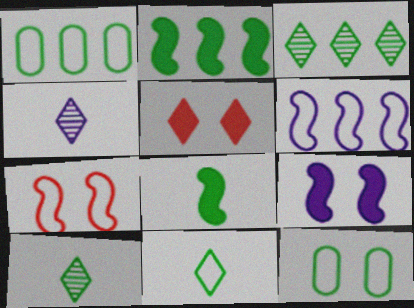[[1, 2, 3], 
[2, 10, 12], 
[3, 8, 12]]